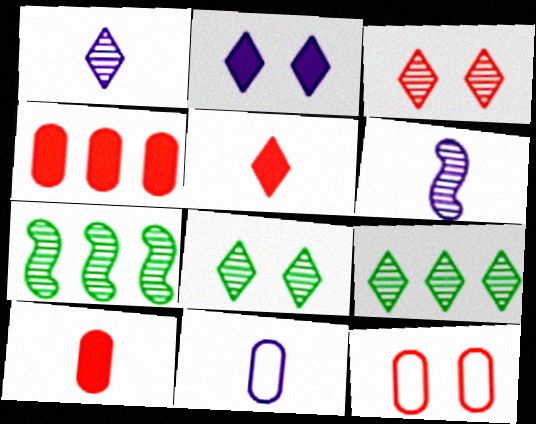[[1, 3, 9]]